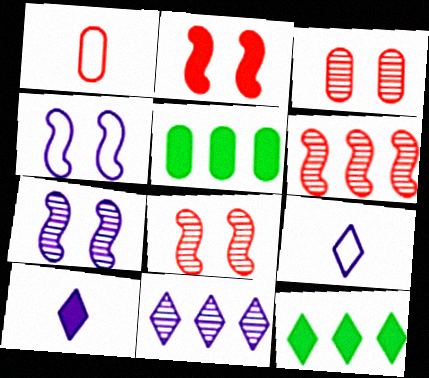[[1, 7, 12], 
[2, 5, 10], 
[5, 8, 9]]